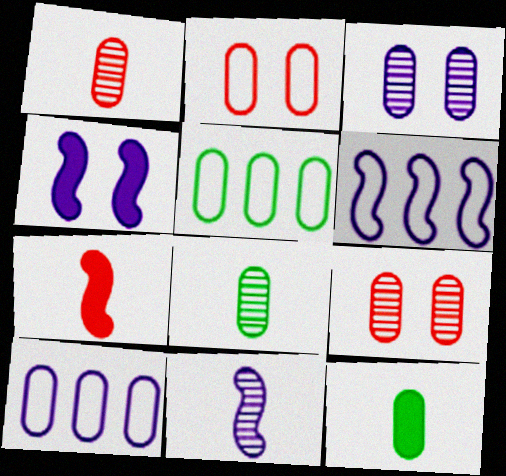[[4, 6, 11], 
[9, 10, 12]]